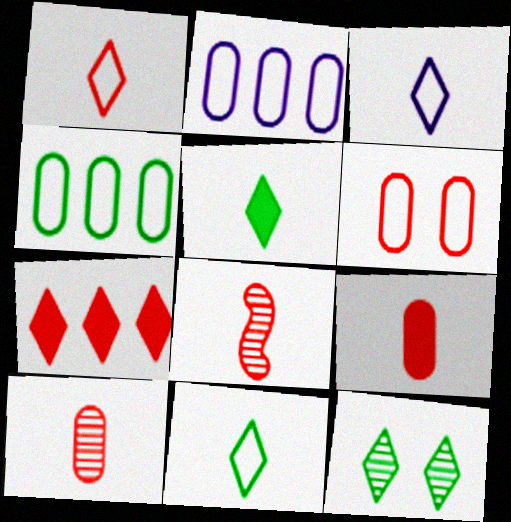[[1, 3, 11], 
[1, 8, 9], 
[3, 7, 12], 
[6, 7, 8]]